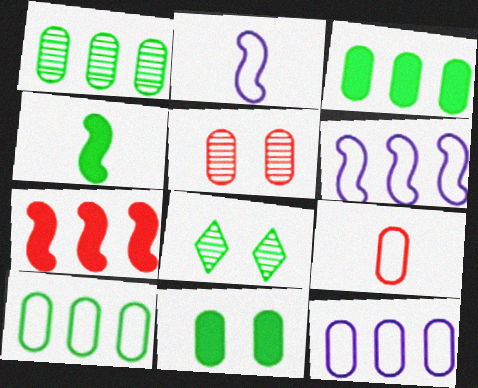[[1, 3, 10], 
[4, 8, 10]]